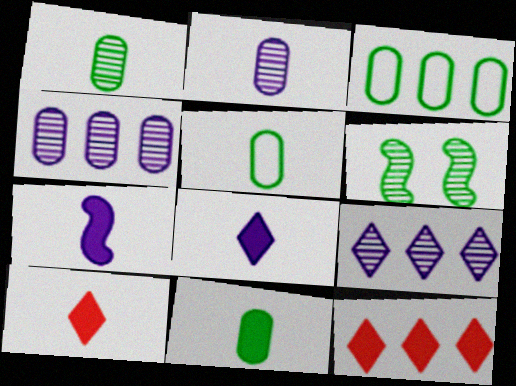[[1, 5, 11], 
[7, 10, 11]]